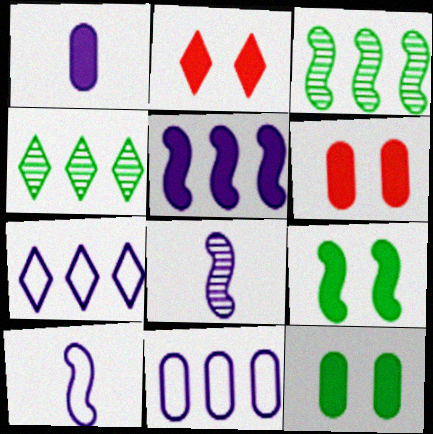[[4, 6, 10]]